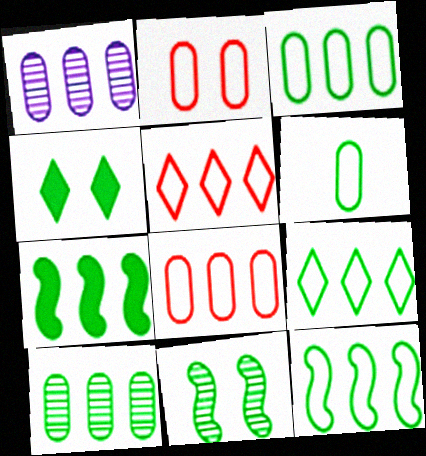[[1, 5, 7], 
[3, 9, 12], 
[7, 9, 10]]